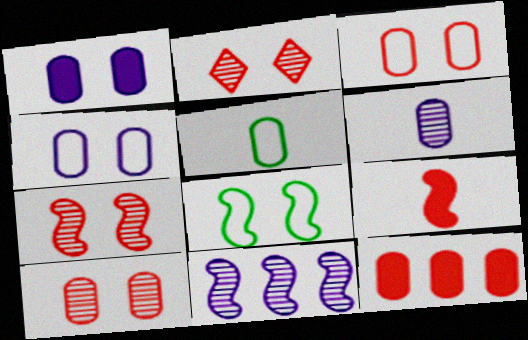[[1, 2, 8], 
[2, 7, 10], 
[8, 9, 11]]